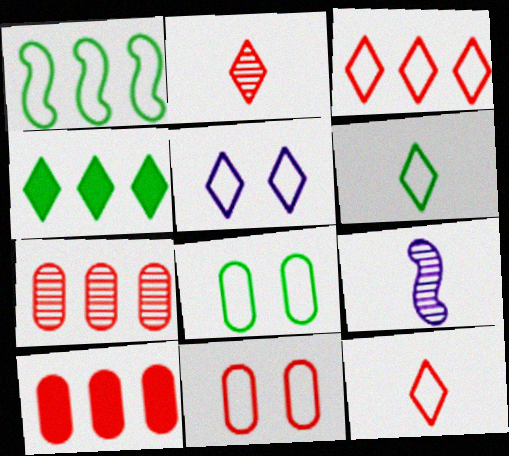[[1, 6, 8], 
[2, 4, 5], 
[3, 5, 6], 
[4, 9, 11]]